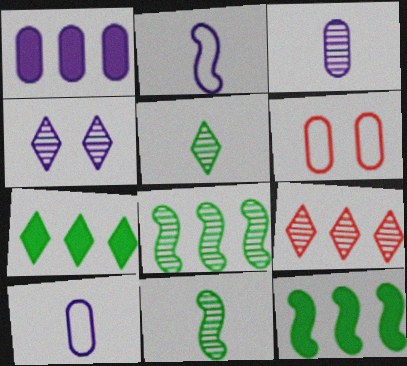[[1, 2, 4], 
[4, 5, 9]]